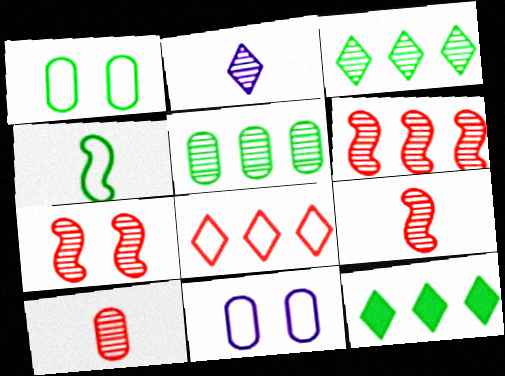[[2, 5, 7], 
[4, 8, 11], 
[6, 7, 9], 
[9, 11, 12]]